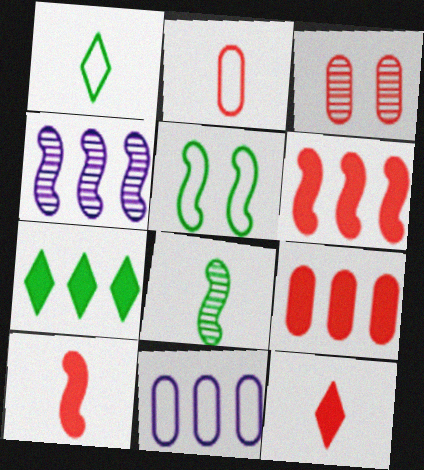[[2, 3, 9], 
[4, 5, 10]]